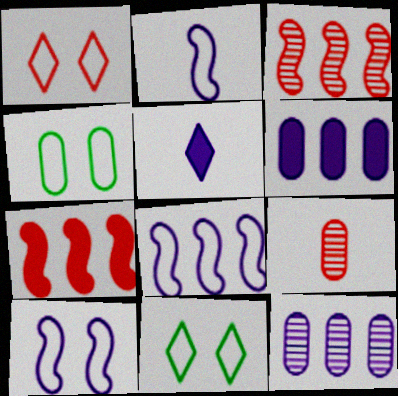[[1, 4, 10], 
[1, 7, 9], 
[2, 8, 10], 
[3, 4, 5], 
[4, 6, 9], 
[5, 10, 12]]